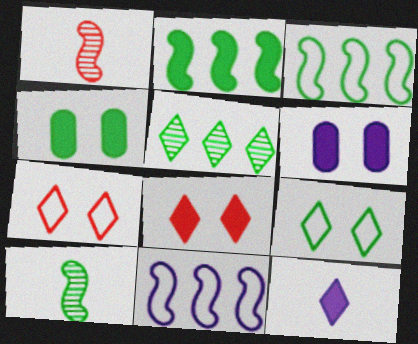[[5, 7, 12]]